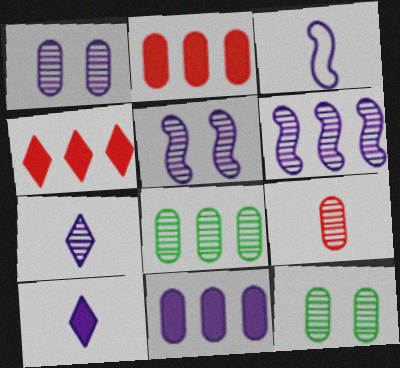[[1, 6, 7], 
[1, 8, 9], 
[3, 4, 12]]